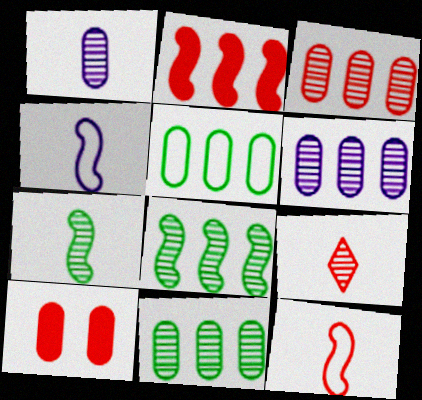[[1, 5, 10], 
[1, 7, 9], 
[3, 6, 11]]